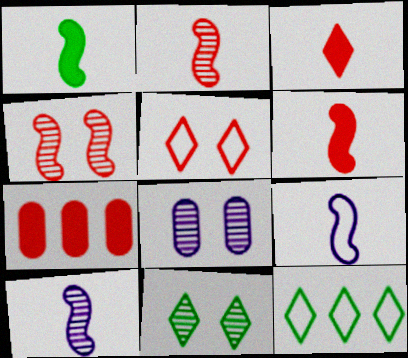[[1, 2, 9], 
[2, 5, 7], 
[4, 8, 11], 
[6, 8, 12], 
[7, 9, 11]]